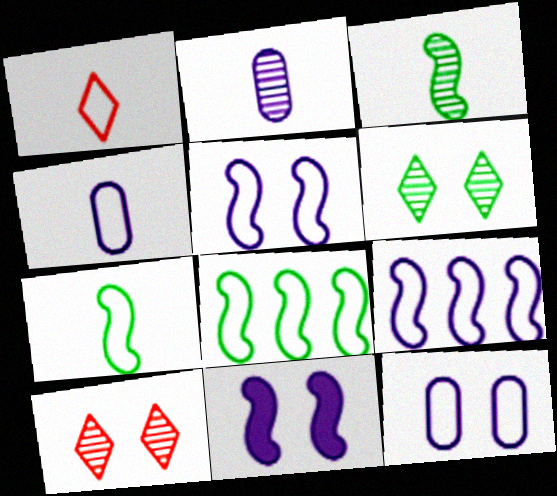[[1, 4, 7], 
[1, 8, 12]]